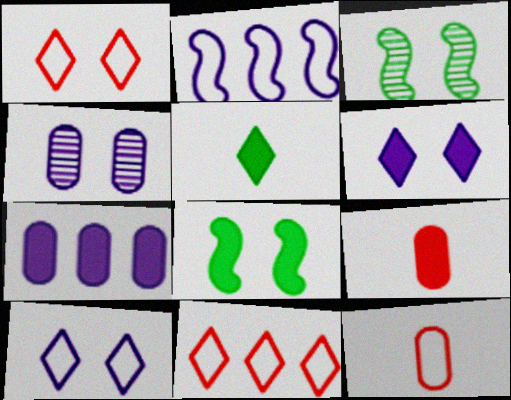[[1, 4, 8]]